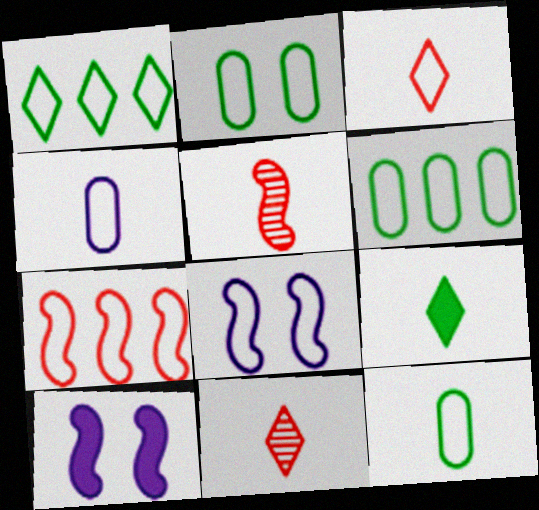[[2, 6, 12], 
[3, 6, 8], 
[4, 5, 9], 
[6, 10, 11]]